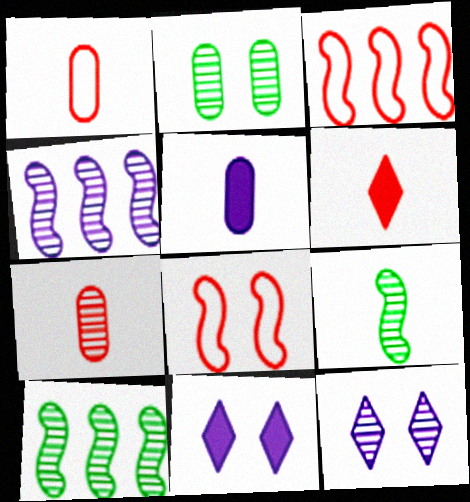[[1, 10, 11], 
[2, 8, 11], 
[7, 10, 12]]